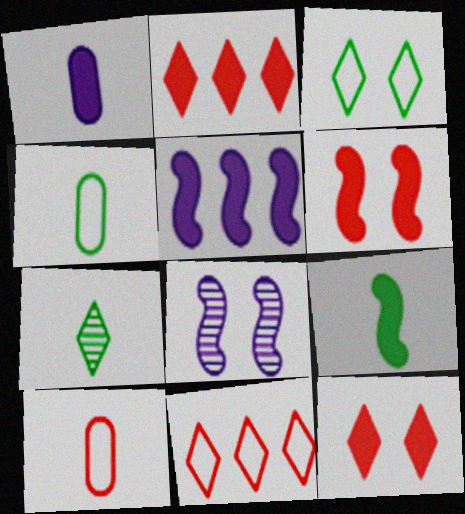[[2, 4, 8], 
[4, 7, 9], 
[5, 6, 9]]